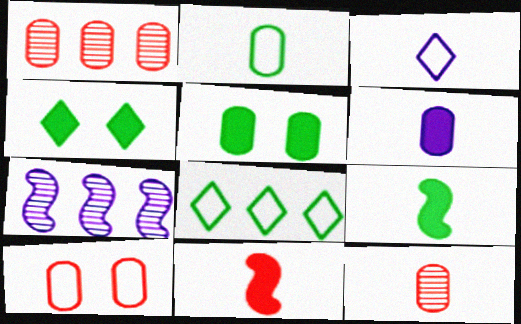[[2, 6, 12], 
[3, 9, 12]]